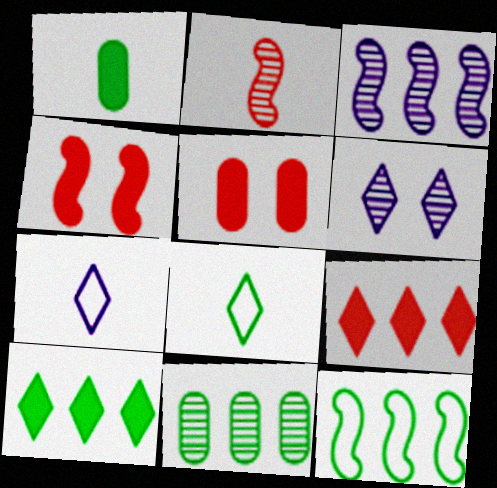[[1, 2, 7], 
[2, 6, 11], 
[3, 5, 8], 
[4, 7, 11], 
[6, 8, 9], 
[10, 11, 12]]